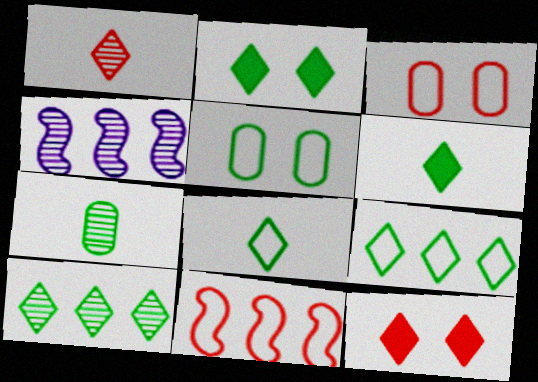[[2, 8, 10], 
[3, 4, 6]]